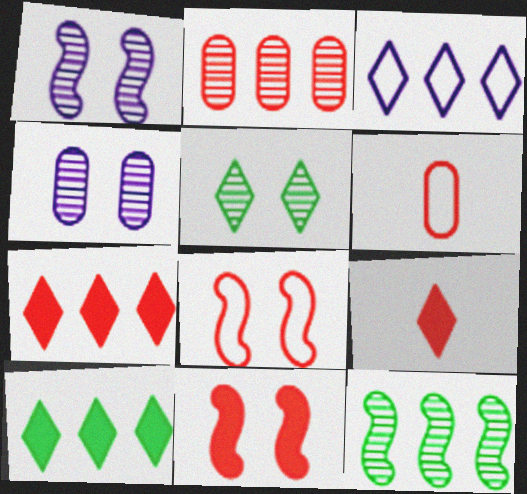[[1, 6, 10], 
[2, 8, 9], 
[3, 5, 9]]